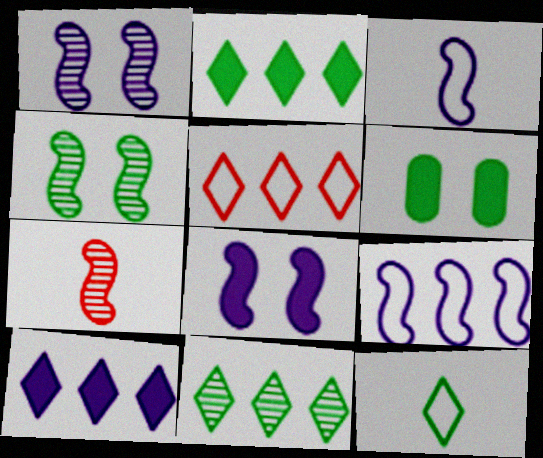[[5, 10, 11]]